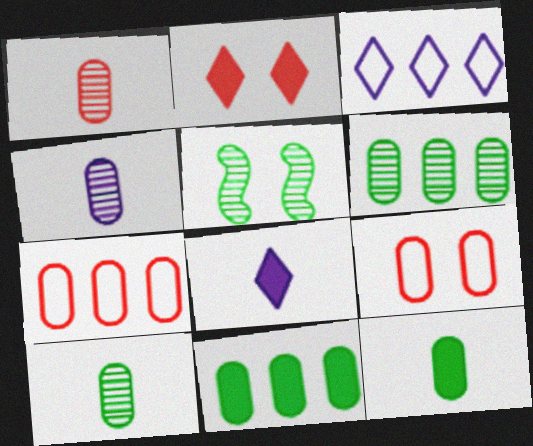[[1, 4, 10], 
[4, 9, 11], 
[5, 7, 8]]